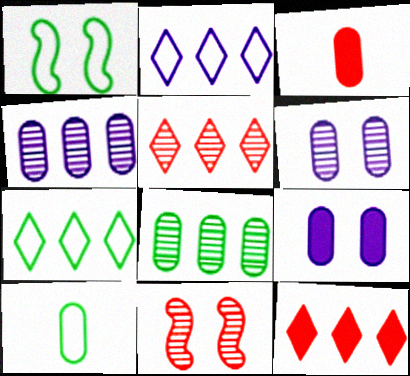[[1, 7, 10]]